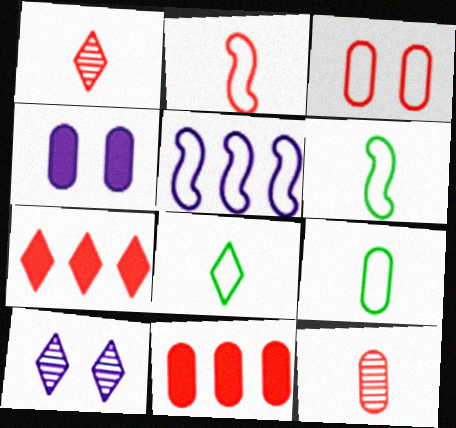[[3, 5, 8], 
[3, 11, 12], 
[6, 8, 9], 
[6, 10, 11], 
[7, 8, 10]]